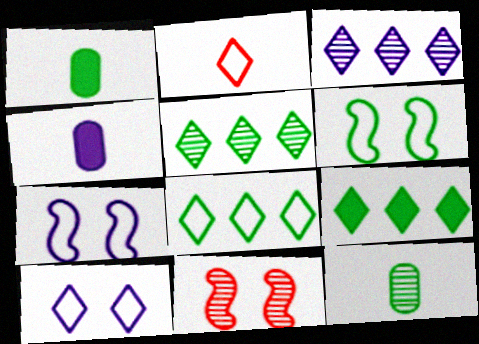[[1, 5, 6], 
[2, 8, 10], 
[3, 4, 7], 
[3, 11, 12], 
[4, 8, 11], 
[5, 8, 9], 
[6, 9, 12]]